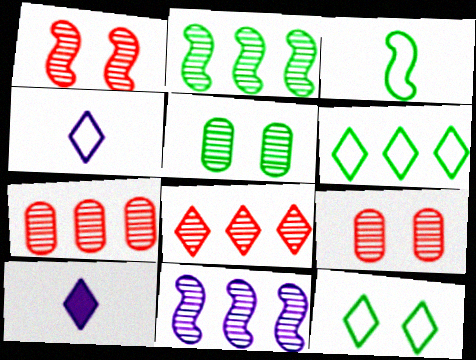[[8, 10, 12]]